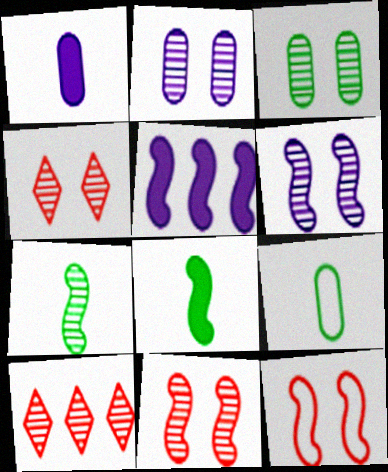[[2, 7, 10], 
[3, 4, 6], 
[4, 5, 9], 
[5, 7, 12]]